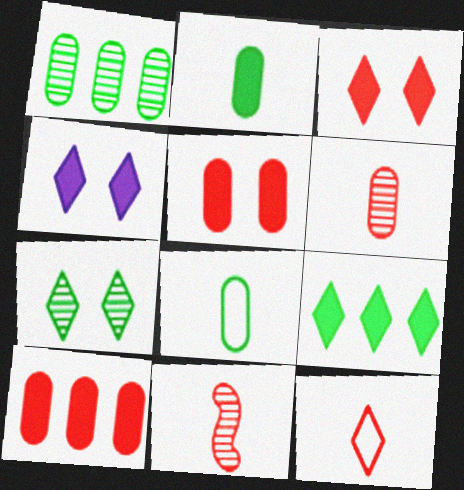[]